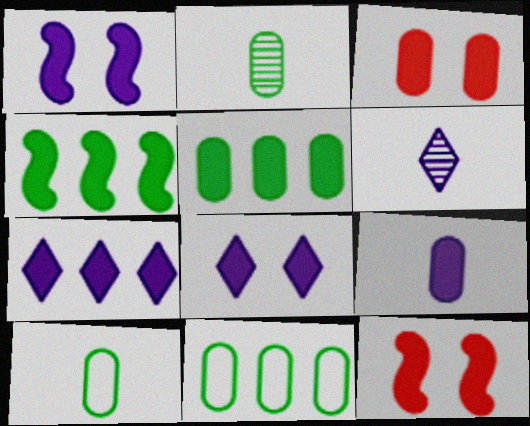[[1, 7, 9], 
[3, 5, 9], 
[6, 11, 12]]